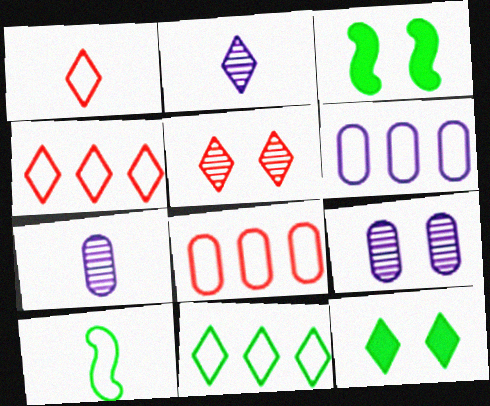[[2, 3, 8], 
[2, 4, 12], 
[3, 4, 7]]